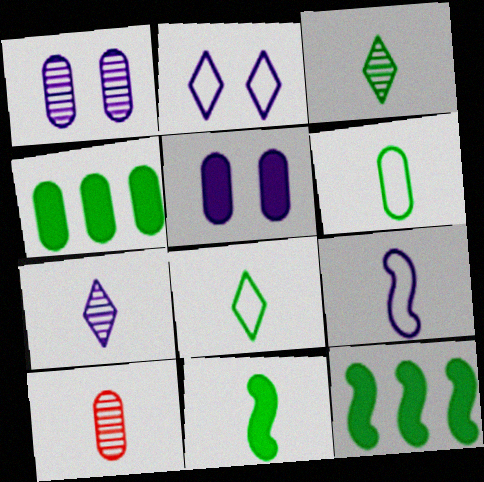[[2, 10, 12], 
[3, 6, 11]]